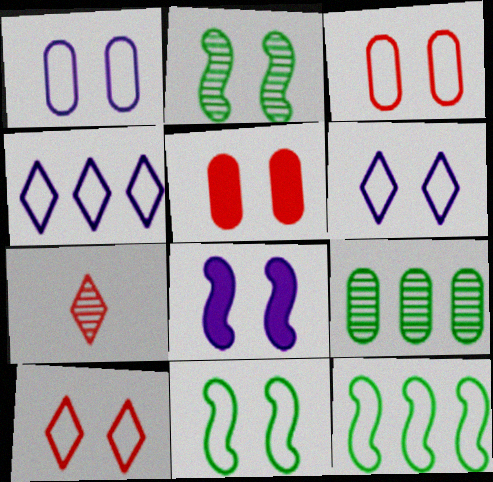[[1, 10, 11], 
[2, 5, 6], 
[3, 6, 11]]